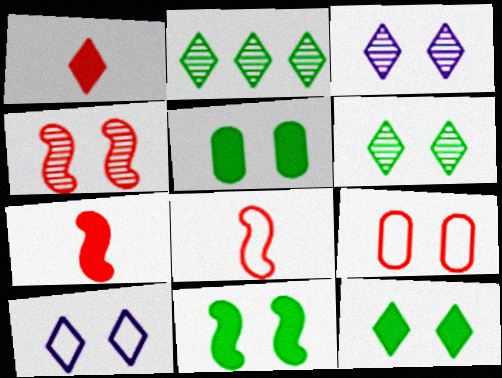[[1, 2, 10], 
[3, 9, 11], 
[4, 5, 10], 
[5, 11, 12]]